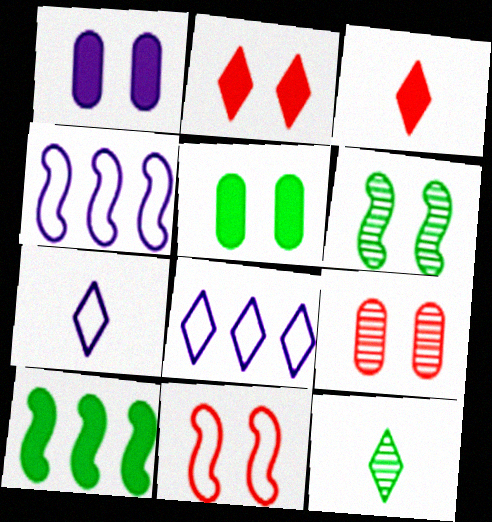[[1, 3, 10], 
[2, 8, 12], 
[2, 9, 11], 
[3, 7, 12], 
[7, 9, 10]]